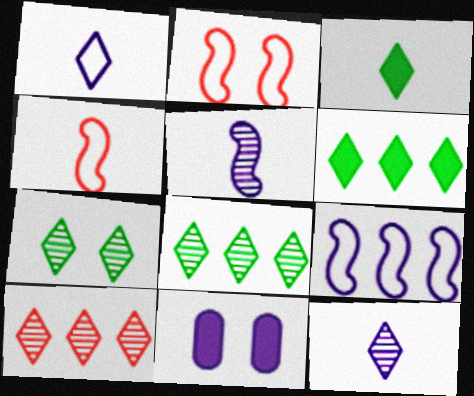[[2, 7, 11], 
[4, 8, 11], 
[7, 10, 12], 
[9, 11, 12]]